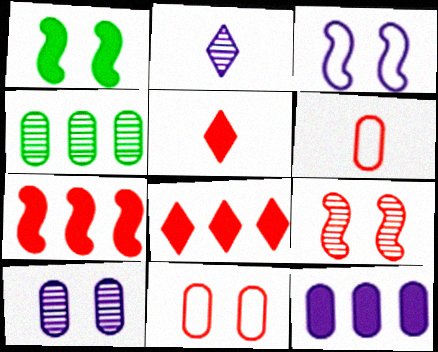[[1, 3, 9], 
[1, 5, 12], 
[2, 3, 12], 
[2, 4, 9], 
[3, 4, 5], 
[6, 8, 9]]